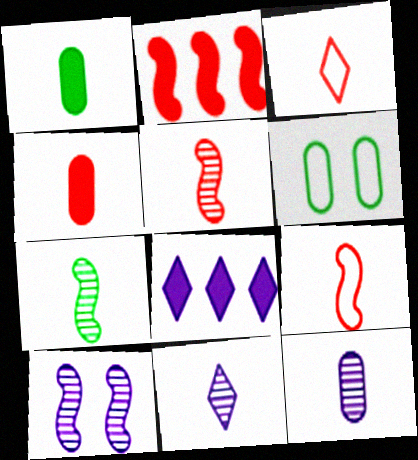[[1, 9, 11], 
[2, 6, 11], 
[3, 4, 5], 
[5, 6, 8]]